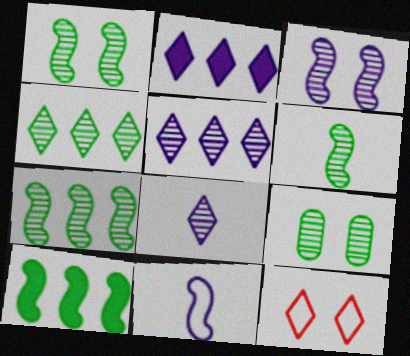[[1, 6, 7], 
[4, 6, 9]]